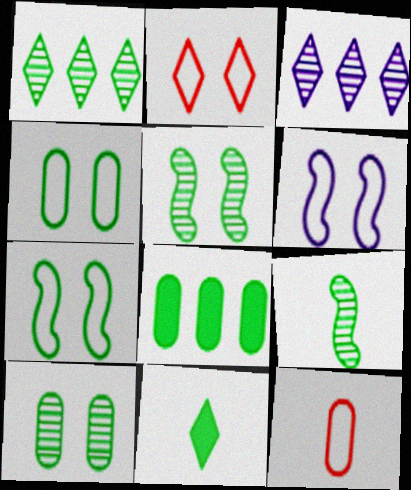[[1, 9, 10], 
[2, 3, 11], 
[2, 4, 6]]